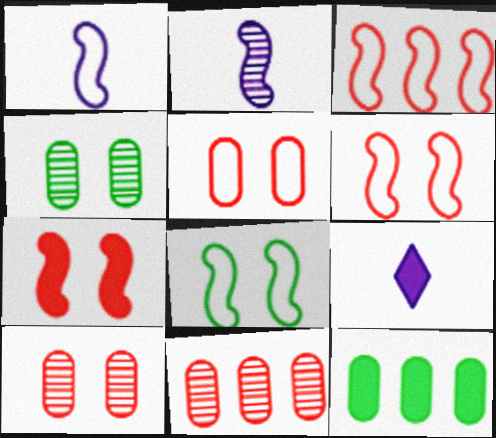[[1, 3, 8], 
[3, 4, 9], 
[7, 9, 12], 
[8, 9, 11]]